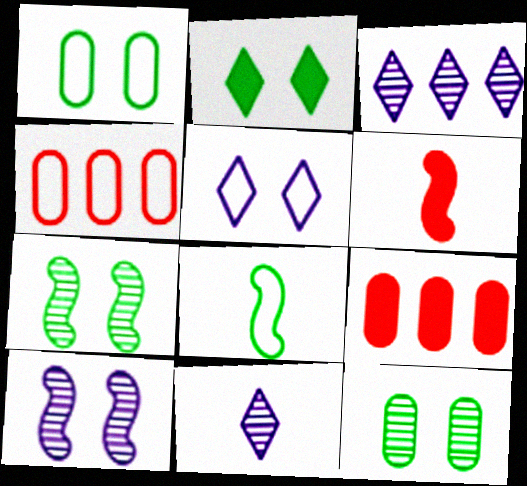[[1, 2, 7], 
[1, 3, 6], 
[4, 5, 8]]